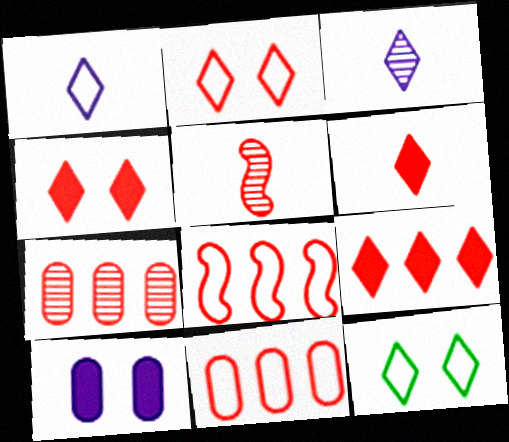[[3, 9, 12], 
[4, 5, 11], 
[4, 6, 9], 
[7, 8, 9]]